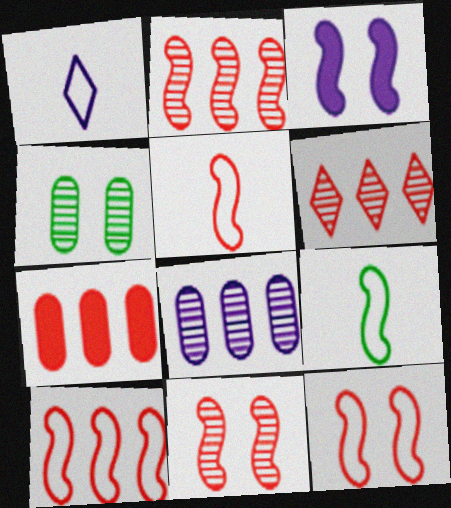[[1, 3, 8], 
[2, 3, 9], 
[5, 10, 12], 
[6, 7, 10]]